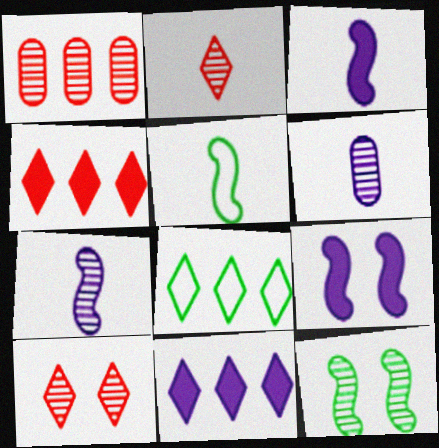[]